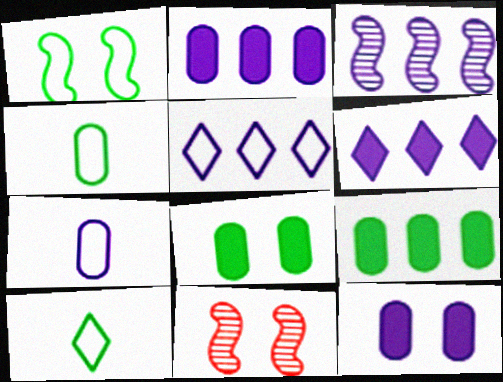[[2, 3, 5], 
[2, 10, 11], 
[4, 6, 11]]